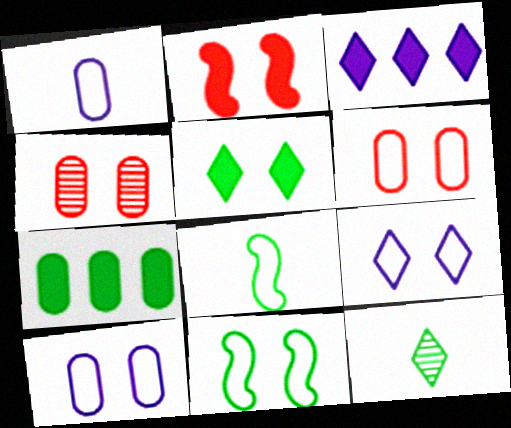[[1, 4, 7], 
[3, 4, 8], 
[6, 9, 11], 
[7, 11, 12]]